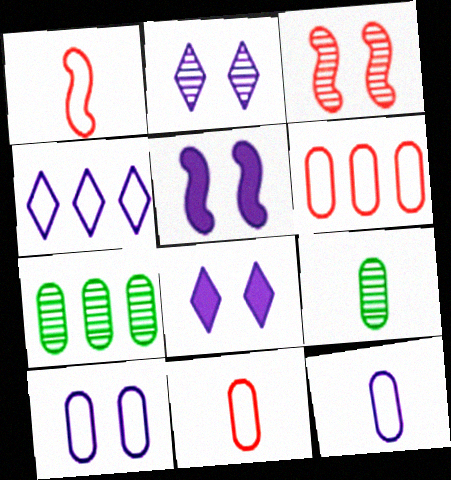[[1, 7, 8], 
[2, 5, 10]]